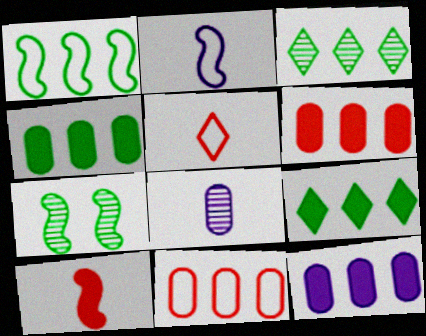[[1, 3, 4], 
[4, 6, 12], 
[5, 7, 12]]